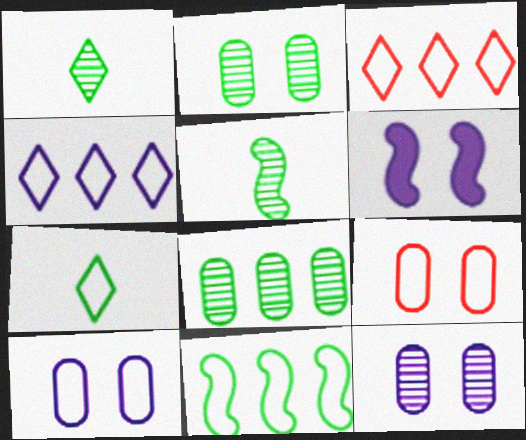[]